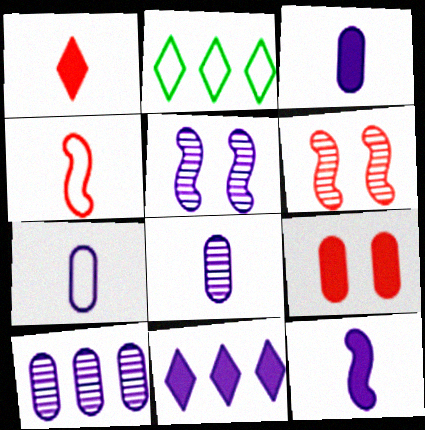[[2, 3, 6], 
[3, 7, 8], 
[5, 7, 11]]